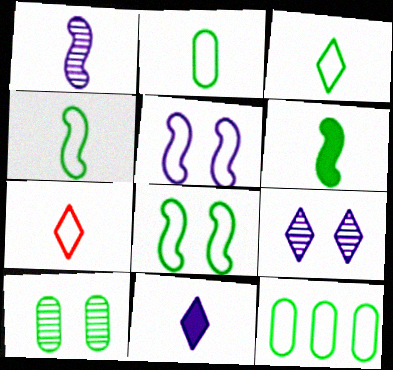[[2, 3, 4], 
[3, 8, 12], 
[5, 7, 12]]